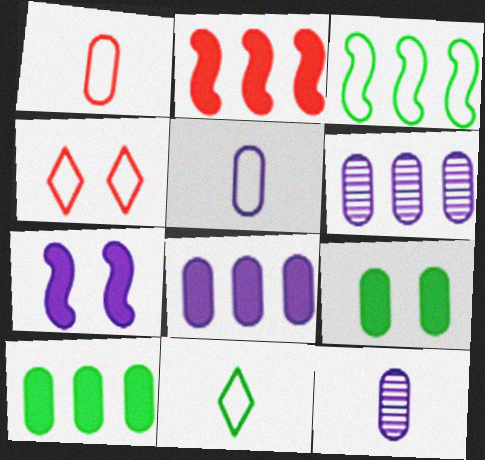[[1, 6, 9], 
[3, 4, 5]]